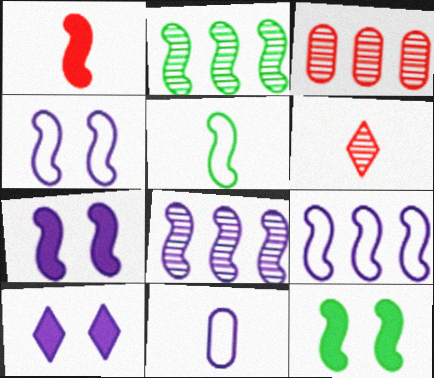[[1, 2, 4], 
[2, 5, 12], 
[3, 5, 10], 
[8, 10, 11]]